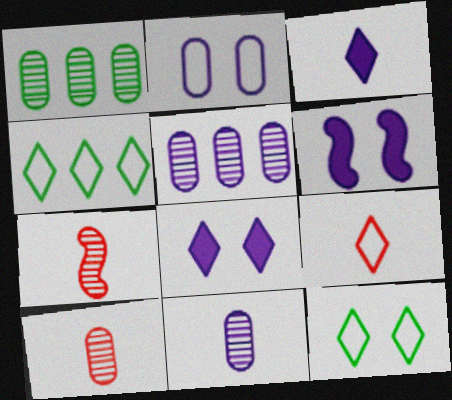[[1, 6, 9], 
[4, 6, 10]]